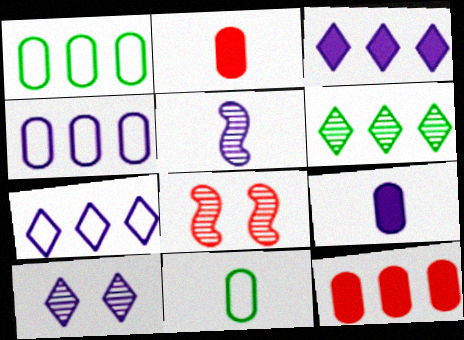[[3, 8, 11]]